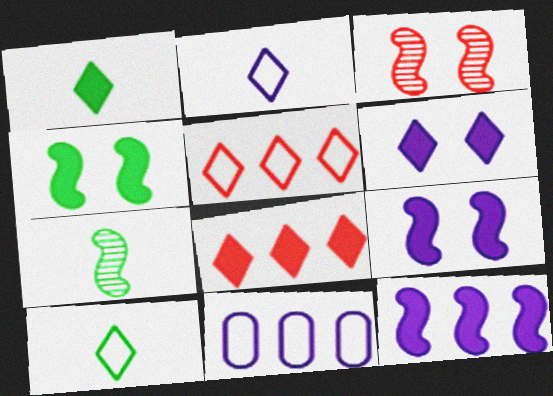[[1, 3, 11], 
[1, 6, 8]]